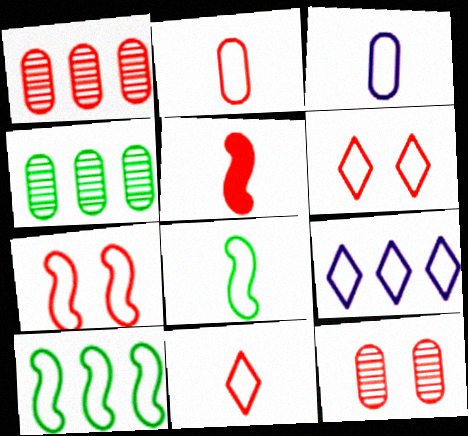[[1, 5, 6], 
[3, 6, 10], 
[3, 8, 11]]